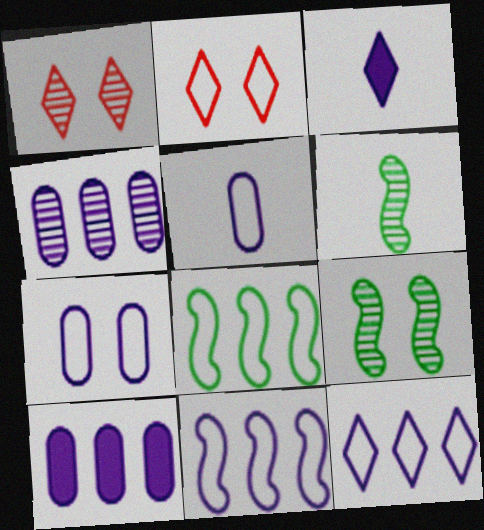[[1, 4, 6], 
[2, 5, 8], 
[2, 6, 10]]